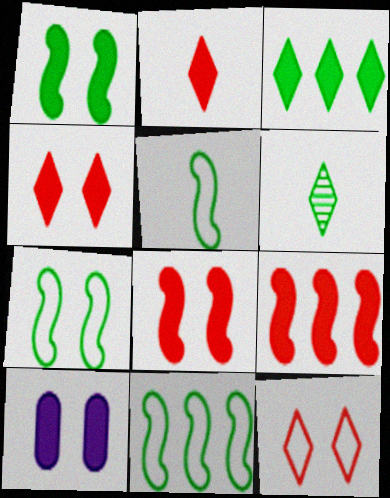[[1, 4, 10], 
[5, 7, 11]]